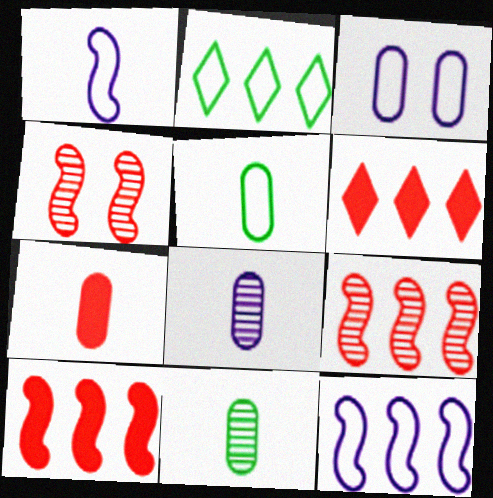[[5, 7, 8]]